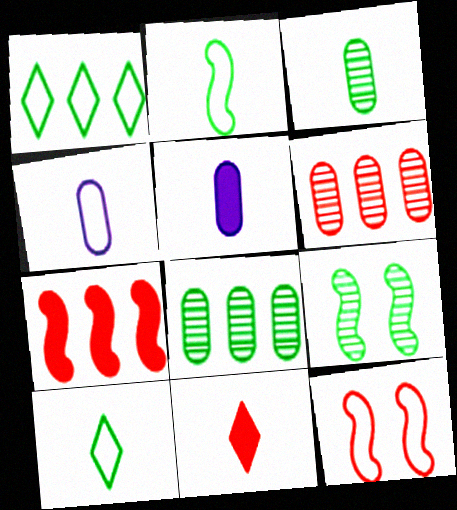[[1, 4, 12], 
[6, 11, 12]]